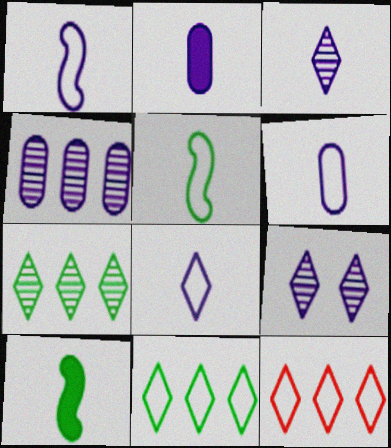[[1, 2, 3], 
[1, 6, 8]]